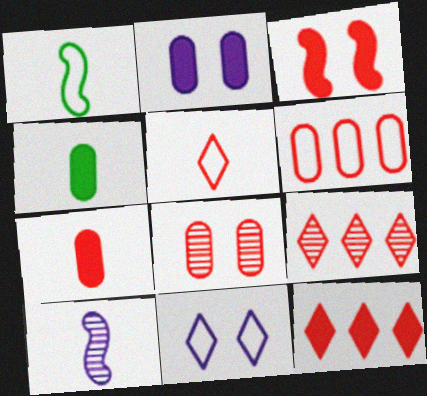[[1, 2, 9], 
[1, 6, 11], 
[3, 7, 12], 
[4, 5, 10], 
[6, 7, 8]]